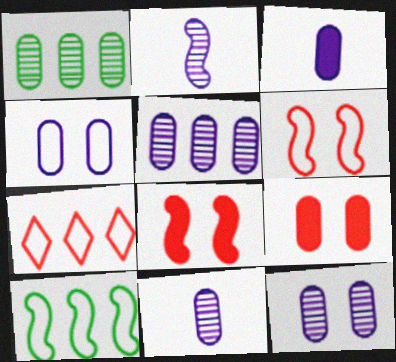[[2, 8, 10], 
[3, 4, 5], 
[5, 11, 12]]